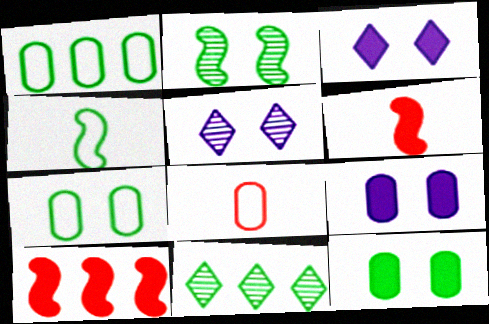[[1, 5, 6], 
[4, 11, 12]]